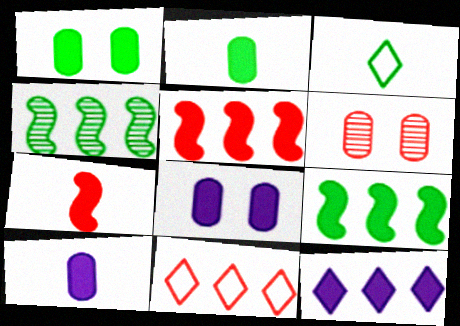[[1, 3, 4], 
[1, 7, 12], 
[6, 7, 11]]